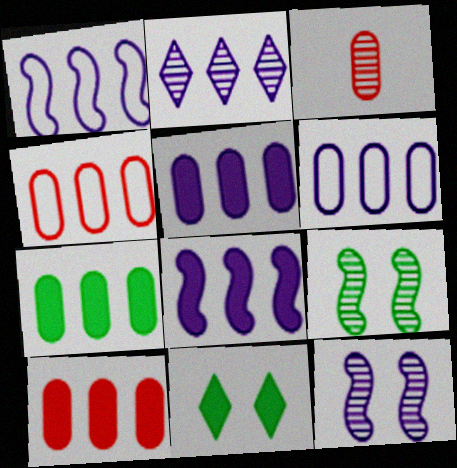[[1, 2, 5], 
[1, 3, 11], 
[2, 3, 9], 
[2, 6, 8], 
[5, 7, 10]]